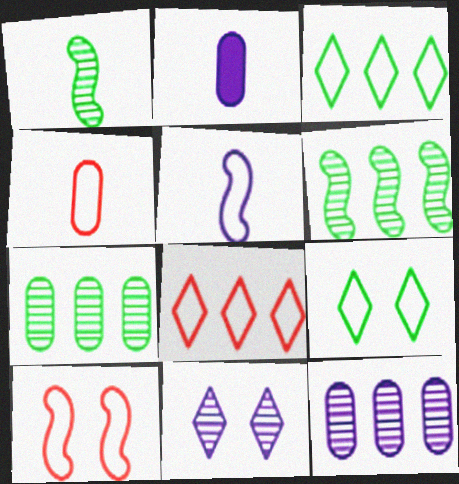[[4, 8, 10]]